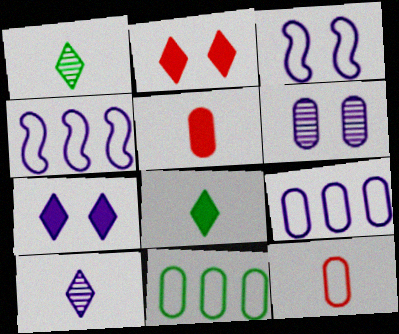[[3, 6, 7], 
[5, 6, 11]]